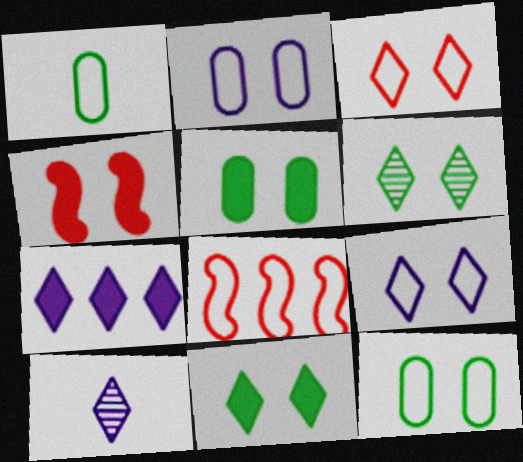[[1, 8, 9], 
[2, 4, 6], 
[5, 8, 10], 
[7, 9, 10]]